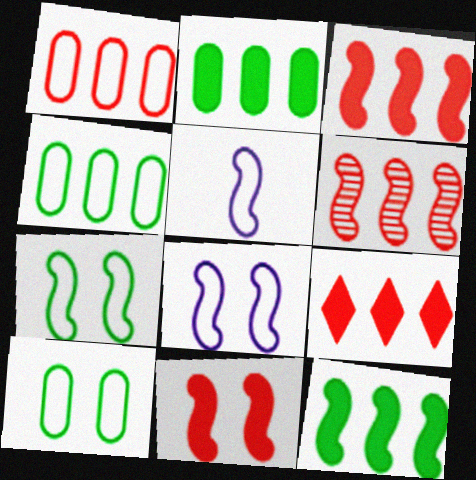[[1, 6, 9]]